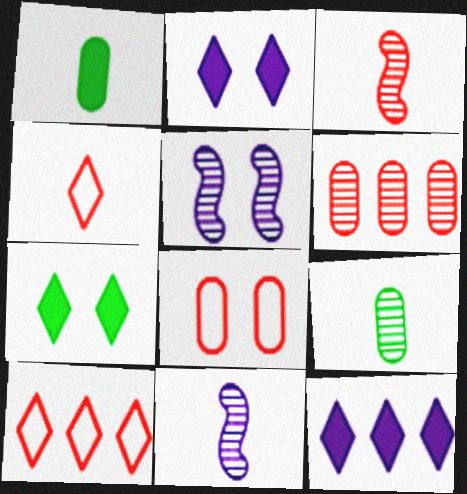[[1, 4, 11], 
[1, 5, 10], 
[5, 7, 8]]